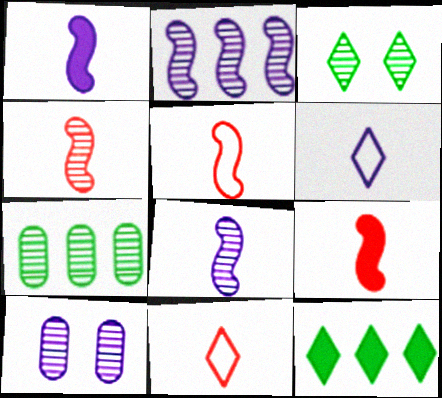[[4, 5, 9], 
[5, 10, 12]]